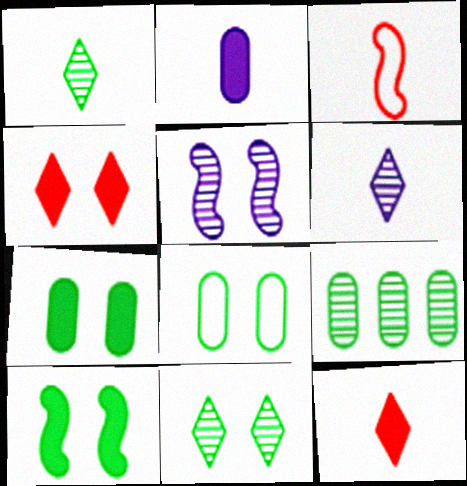[[1, 2, 3], 
[4, 5, 8], 
[8, 10, 11]]